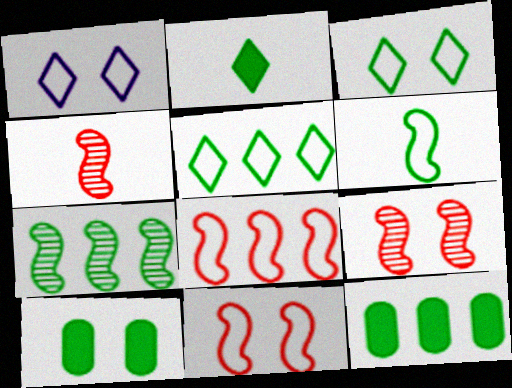[[1, 4, 12], 
[1, 9, 10], 
[5, 7, 12]]